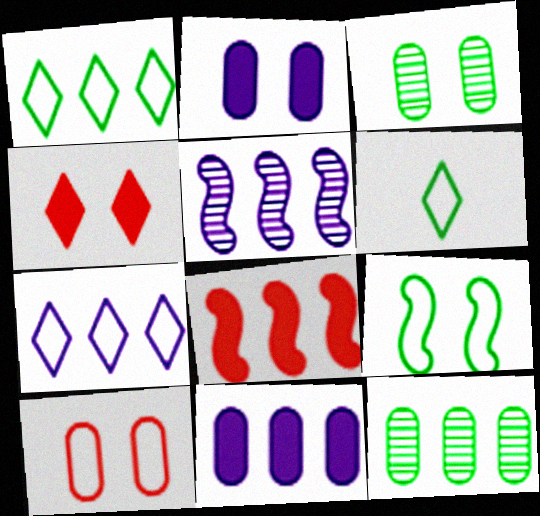[[2, 3, 10], 
[5, 7, 11], 
[7, 8, 12]]